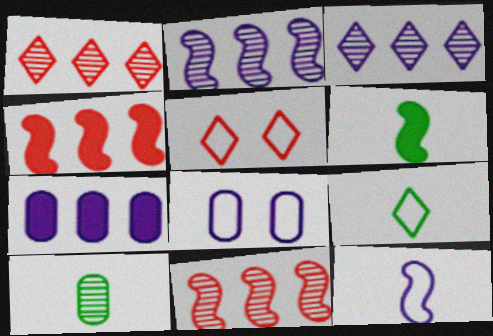[[1, 6, 8], 
[6, 9, 10]]